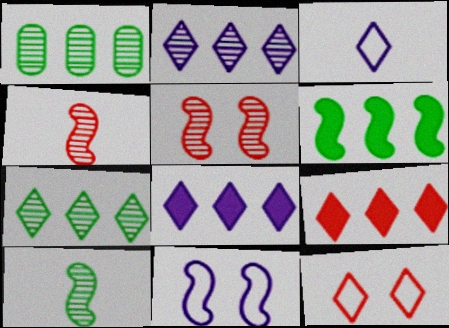[[4, 6, 11]]